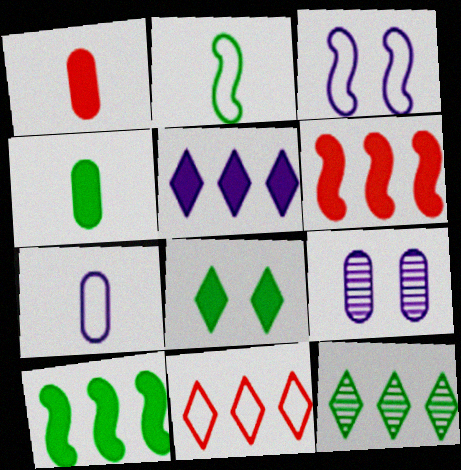[[1, 3, 12], 
[4, 8, 10], 
[5, 11, 12]]